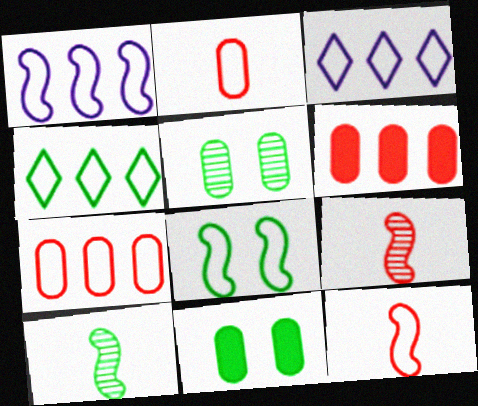[[1, 4, 7], 
[1, 8, 12], 
[2, 3, 8], 
[3, 9, 11], 
[4, 10, 11]]